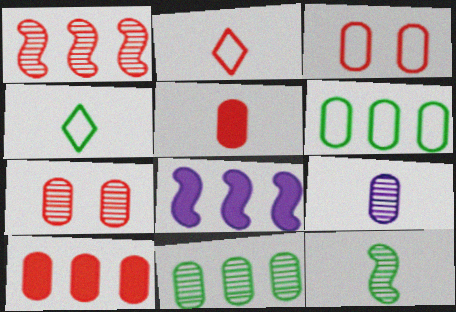[[4, 7, 8], 
[7, 9, 11]]